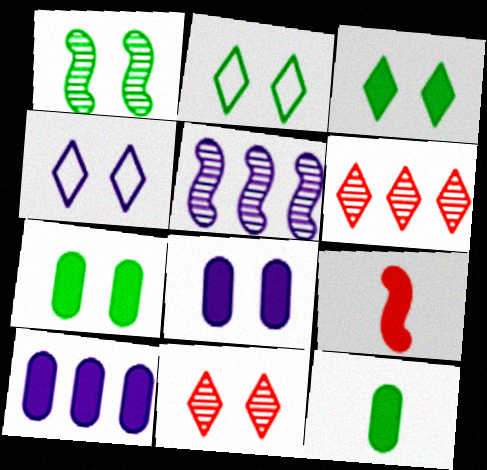[[1, 2, 7], 
[3, 4, 11], 
[3, 9, 10]]